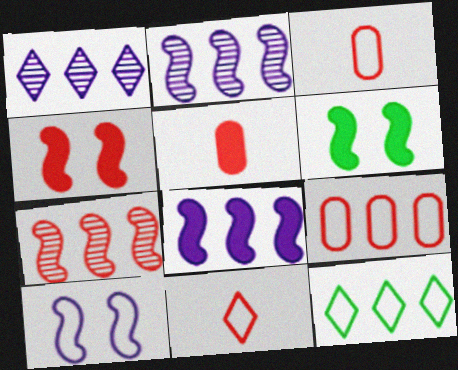[[1, 3, 6], 
[3, 10, 12]]